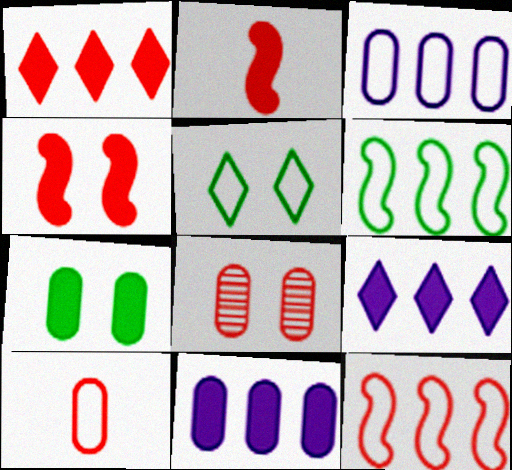[[2, 7, 9]]